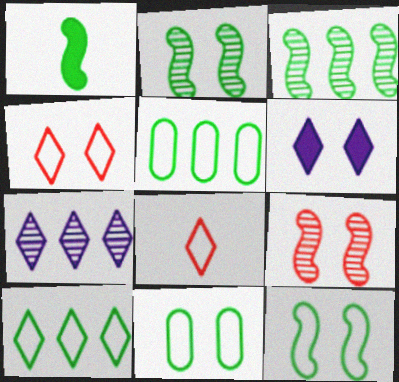[[1, 3, 12], 
[6, 9, 11]]